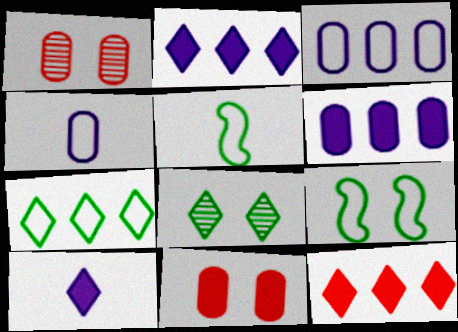[[1, 2, 5]]